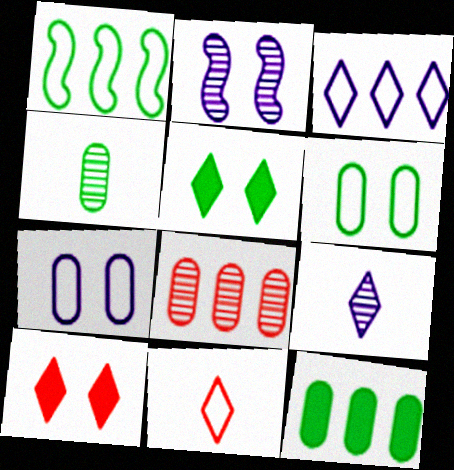[[1, 4, 5], 
[1, 7, 11], 
[2, 6, 10], 
[2, 11, 12], 
[4, 6, 12]]